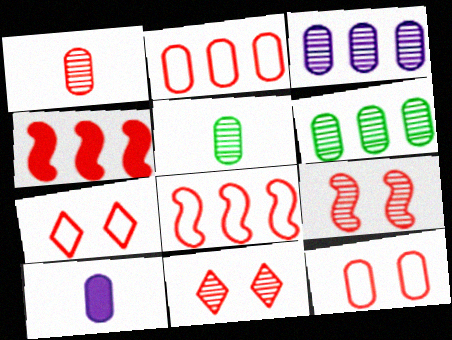[[1, 4, 7], 
[6, 10, 12]]